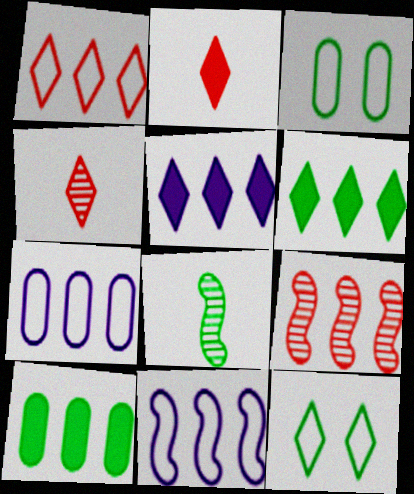[[3, 6, 8], 
[4, 5, 12], 
[6, 7, 9], 
[8, 10, 12]]